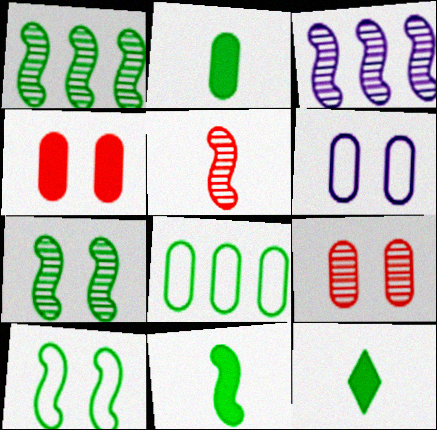[[1, 10, 11], 
[2, 11, 12], 
[3, 5, 7], 
[7, 8, 12]]